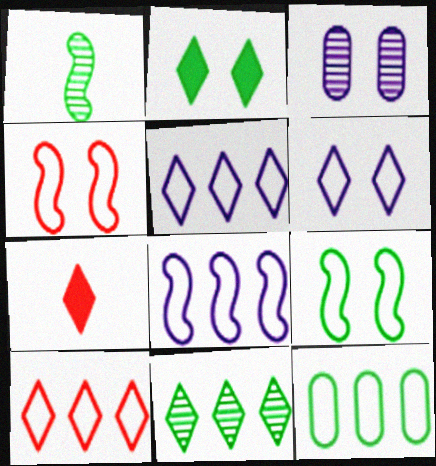[[1, 2, 12], 
[2, 3, 4], 
[6, 7, 11], 
[8, 10, 12]]